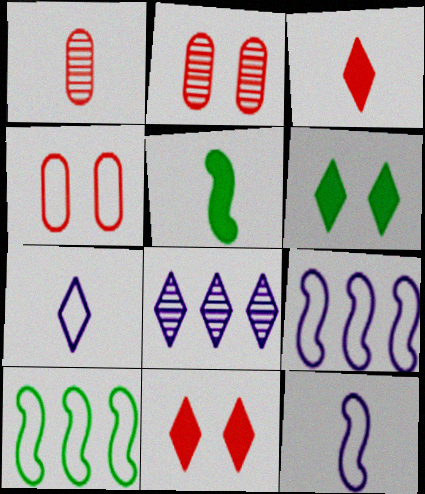[[1, 5, 7], 
[1, 6, 9], 
[4, 5, 8], 
[4, 7, 10]]